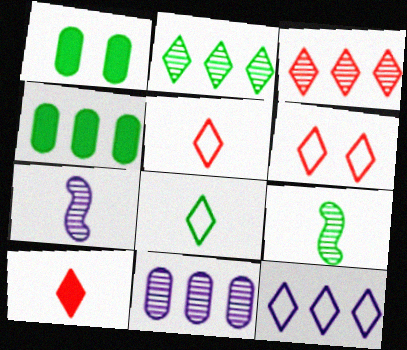[[3, 6, 10], 
[4, 6, 7], 
[6, 8, 12]]